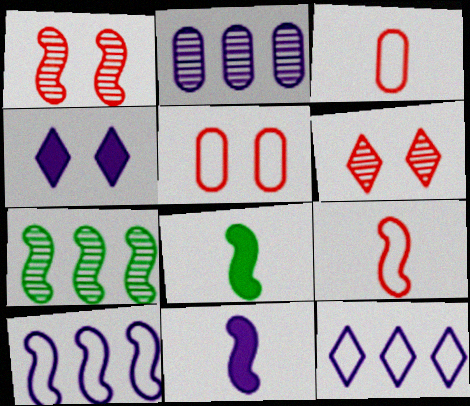[[1, 8, 10], 
[3, 4, 7]]